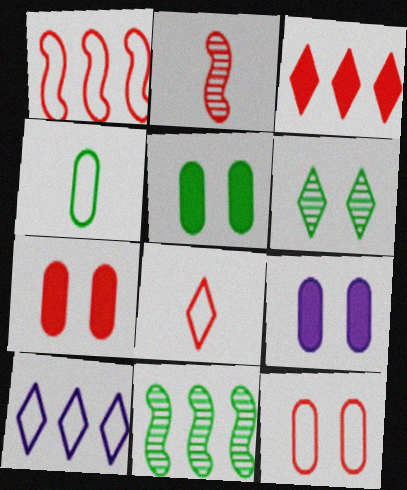[[1, 8, 12], 
[2, 3, 12], 
[2, 5, 10], 
[5, 7, 9], 
[8, 9, 11]]